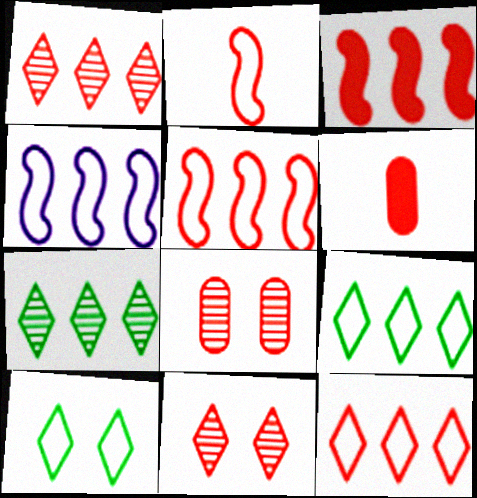[[5, 6, 11]]